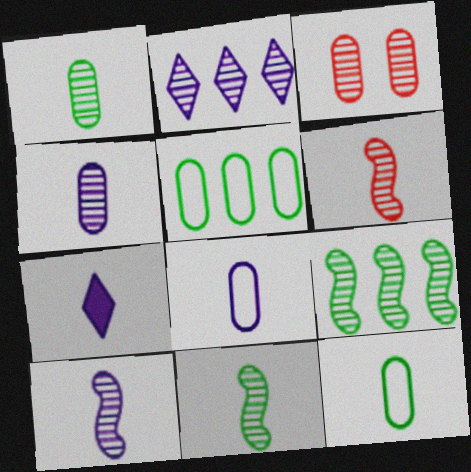[[2, 3, 11], 
[6, 7, 12], 
[6, 10, 11], 
[7, 8, 10]]